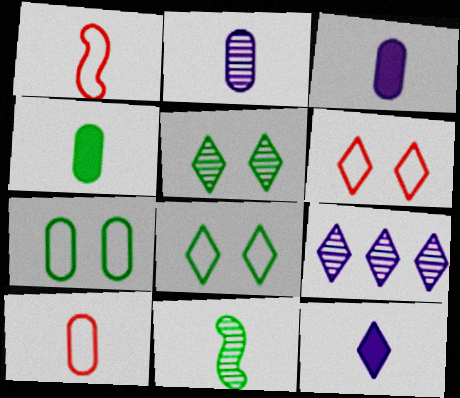[[2, 4, 10], 
[10, 11, 12]]